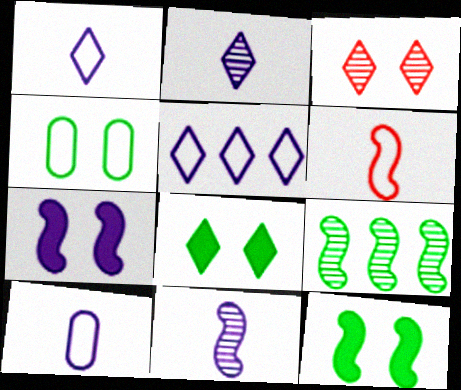[[3, 4, 7], 
[4, 5, 6], 
[6, 7, 9]]